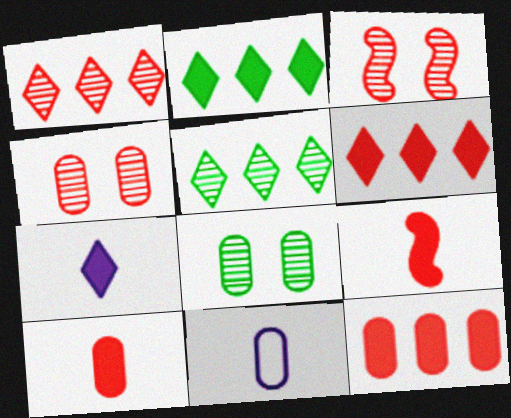[[2, 3, 11], 
[8, 11, 12]]